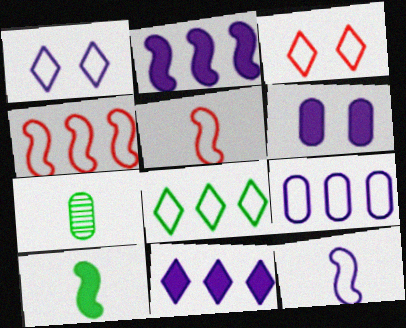[[1, 9, 12], 
[2, 3, 7], 
[4, 8, 9]]